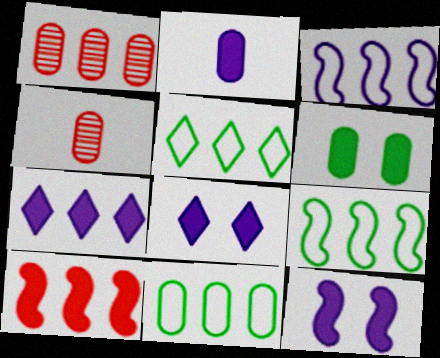[[1, 7, 9], 
[2, 7, 12], 
[4, 5, 12], 
[4, 8, 9], 
[5, 9, 11]]